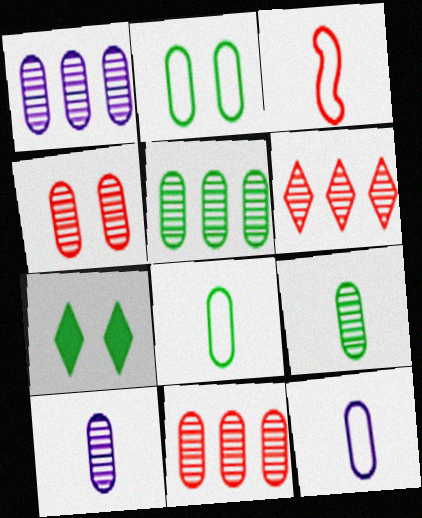[[1, 3, 7], 
[1, 4, 9], 
[1, 5, 11], 
[4, 5, 10]]